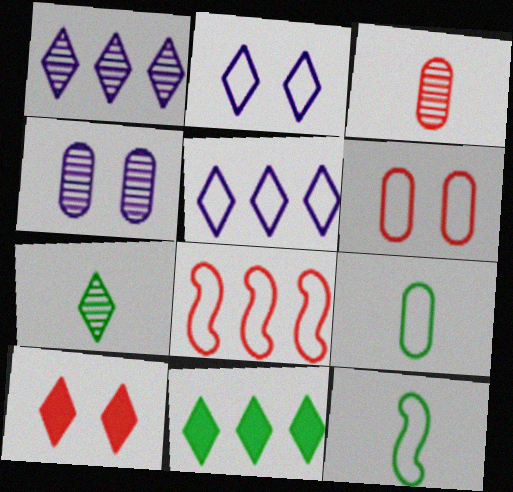[[2, 8, 9], 
[3, 8, 10], 
[5, 6, 12], 
[5, 7, 10]]